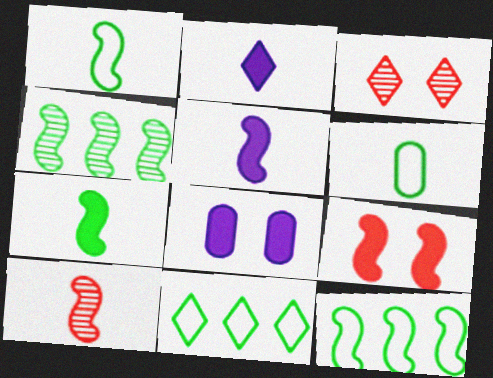[[1, 5, 10], 
[2, 3, 11], 
[2, 6, 10], 
[8, 10, 11]]